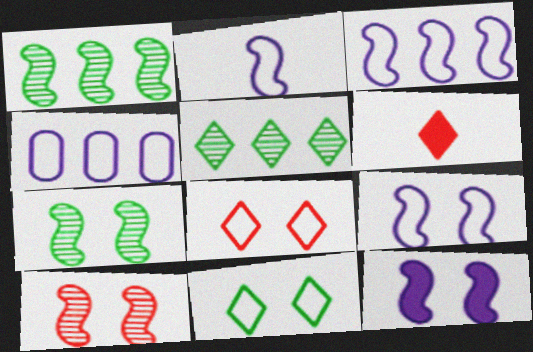[[2, 3, 9], 
[4, 6, 7]]